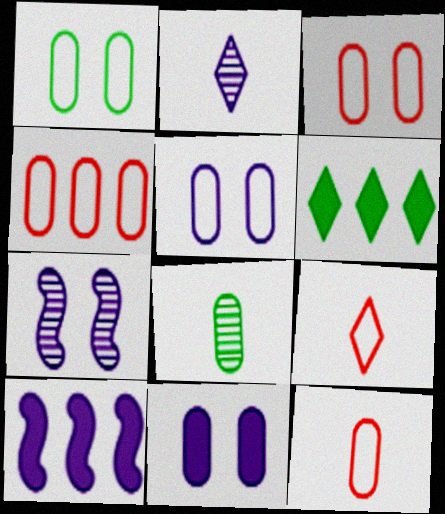[[1, 3, 5], 
[2, 5, 10], 
[3, 4, 12], 
[4, 8, 11], 
[6, 7, 12]]